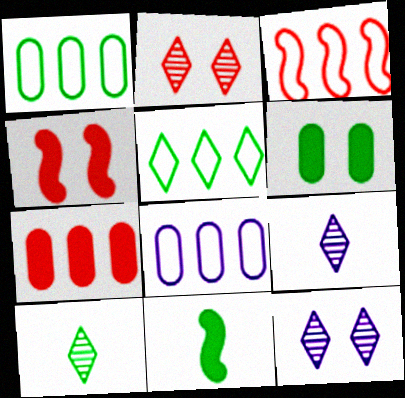[[1, 4, 9], 
[2, 8, 11], 
[3, 5, 8], 
[3, 6, 9], 
[4, 8, 10]]